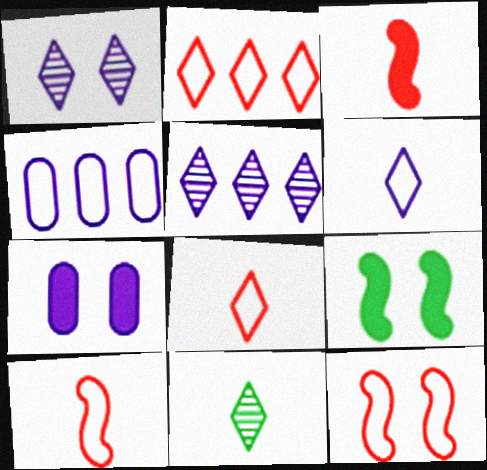[]